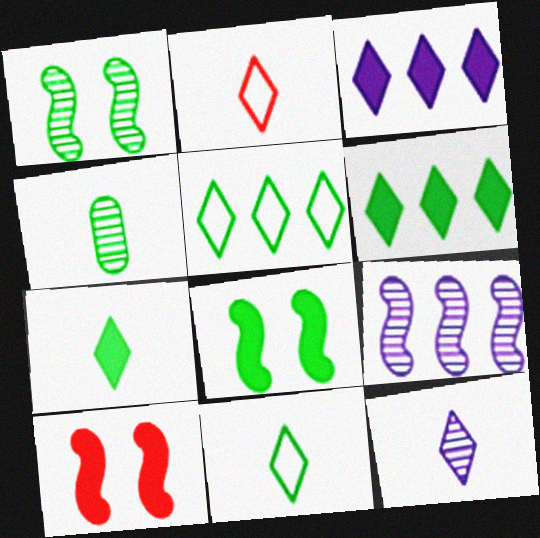[[2, 7, 12], 
[4, 5, 8]]